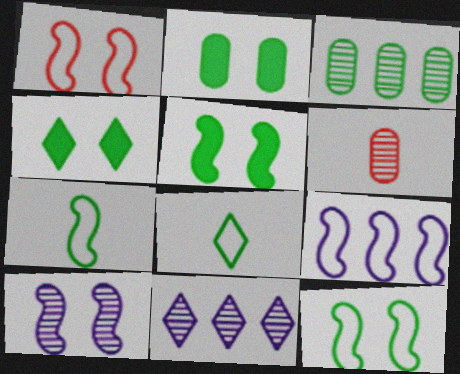[[1, 5, 10], 
[1, 7, 9], 
[2, 4, 5], 
[3, 4, 7], 
[3, 5, 8], 
[4, 6, 9]]